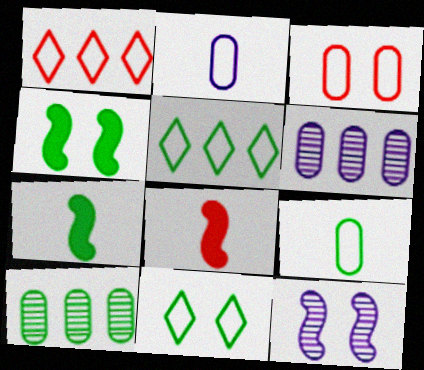[[6, 8, 11], 
[7, 10, 11]]